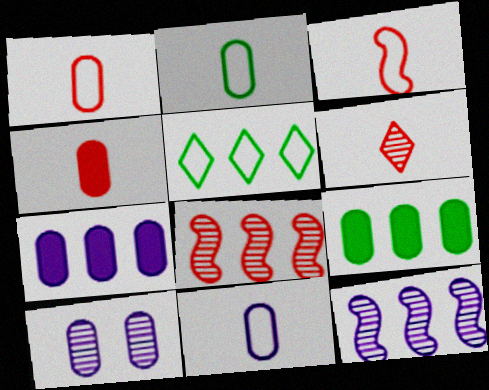[[1, 2, 11], 
[1, 9, 10], 
[3, 4, 6], 
[5, 7, 8], 
[7, 10, 11]]